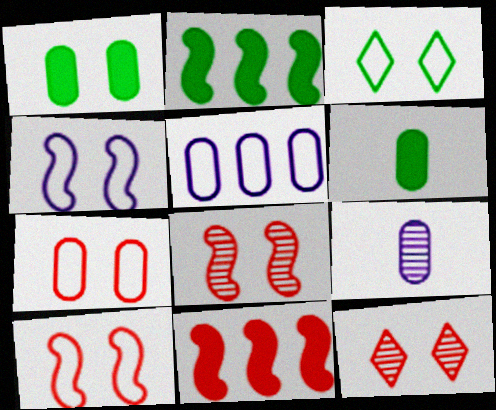[[1, 4, 12], 
[3, 4, 7], 
[3, 9, 11]]